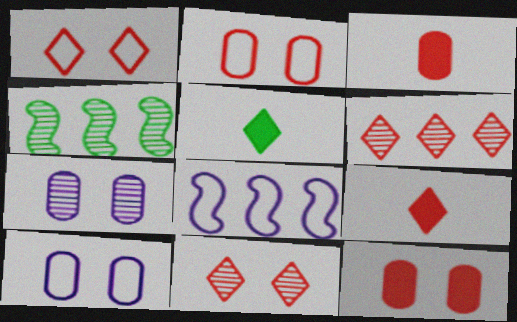[[1, 6, 9], 
[4, 9, 10]]